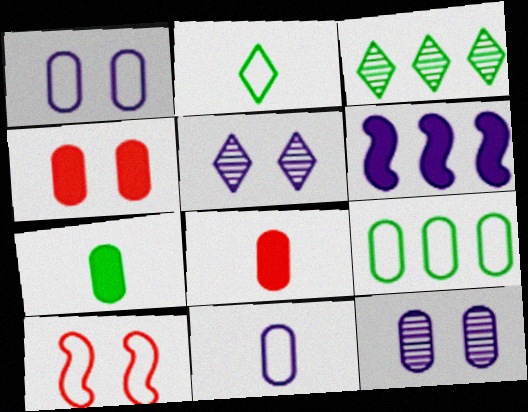[[5, 6, 11], 
[8, 9, 12]]